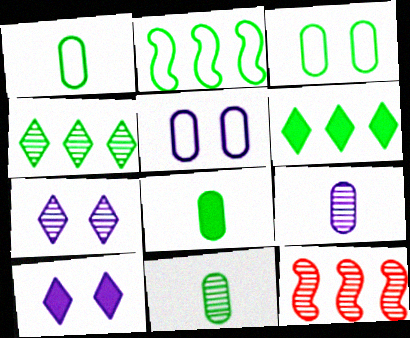[[1, 8, 11], 
[1, 10, 12], 
[7, 11, 12]]